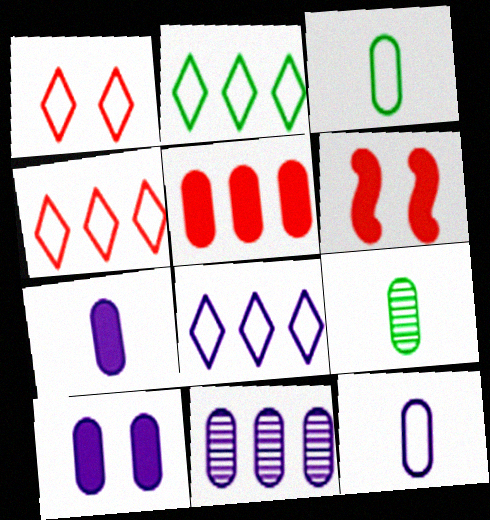[[2, 4, 8], 
[6, 8, 9], 
[10, 11, 12]]